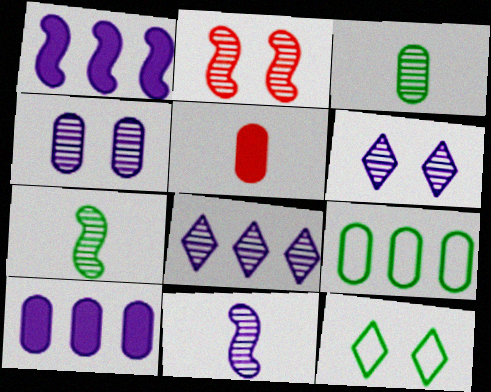[[2, 3, 8], 
[4, 5, 9], 
[4, 8, 11]]